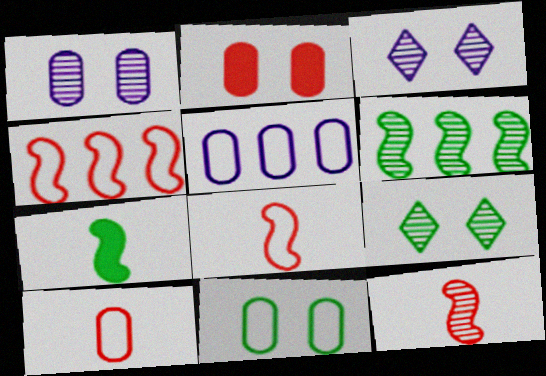[[1, 2, 11], 
[5, 10, 11]]